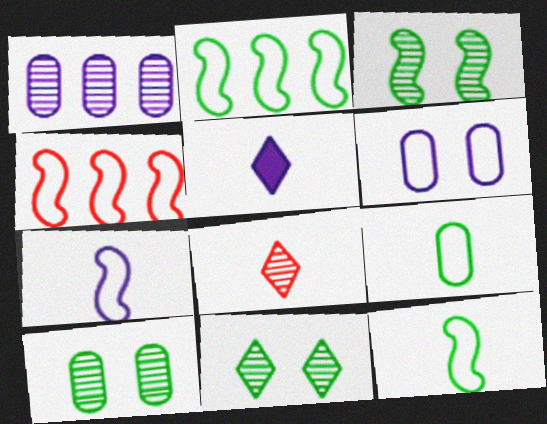[[1, 3, 8], 
[3, 10, 11], 
[4, 5, 10]]